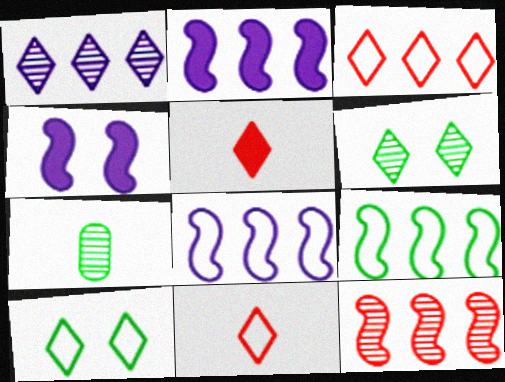[[1, 5, 10], 
[2, 9, 12], 
[3, 4, 7]]